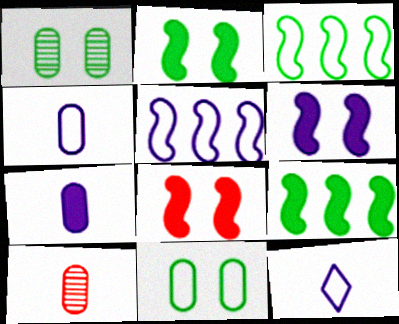[[2, 6, 8]]